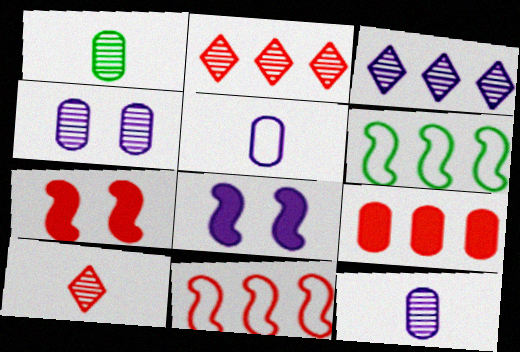[[2, 9, 11], 
[3, 5, 8], 
[3, 6, 9]]